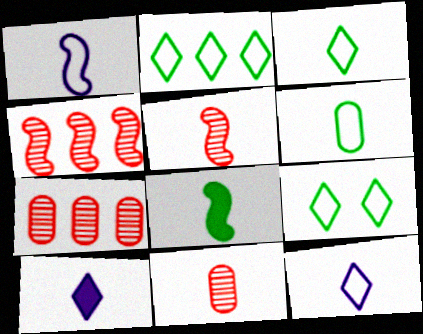[[1, 5, 8], 
[2, 3, 9], 
[5, 6, 10], 
[8, 11, 12]]